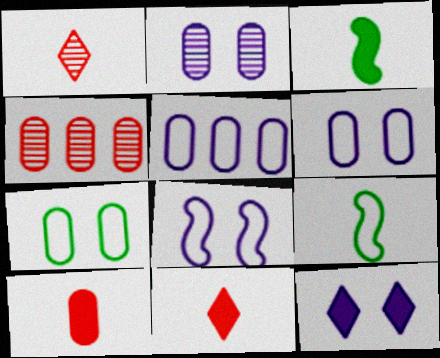[[2, 8, 12], 
[4, 9, 12]]